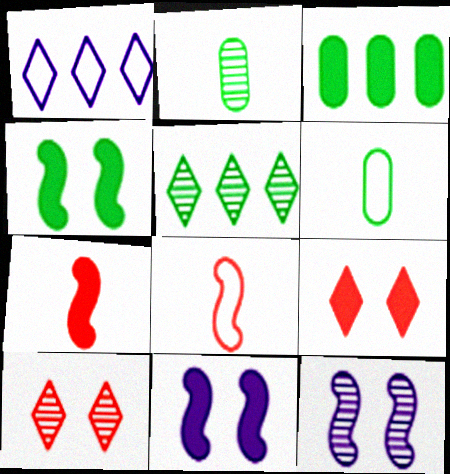[[4, 5, 6]]